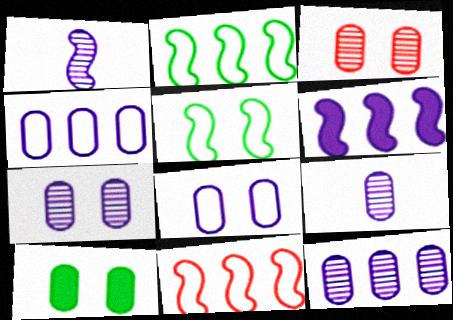[[3, 8, 10], 
[7, 9, 12]]